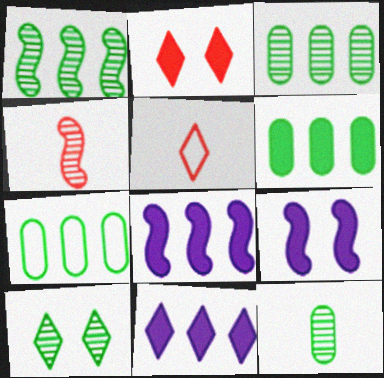[[1, 10, 12], 
[3, 5, 9], 
[3, 6, 7], 
[5, 10, 11]]